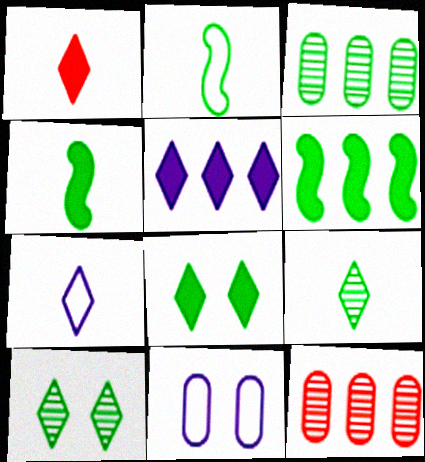[[1, 5, 8], 
[1, 7, 9], 
[2, 3, 8]]